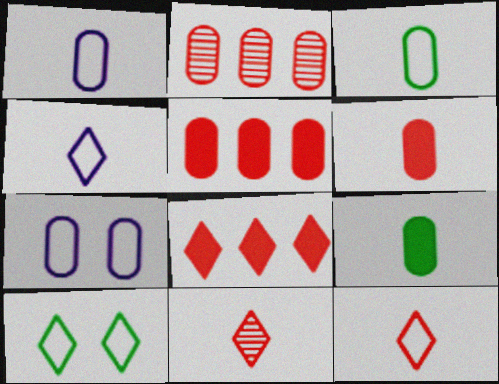[[2, 7, 9]]